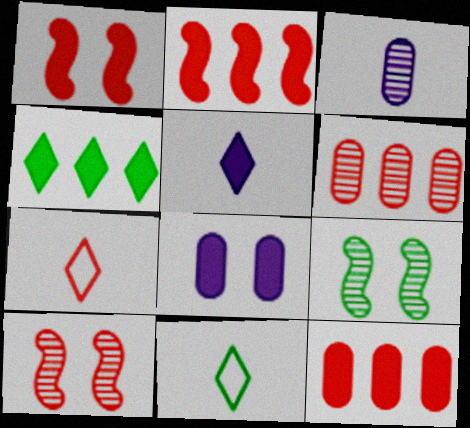[[1, 6, 7], 
[7, 10, 12]]